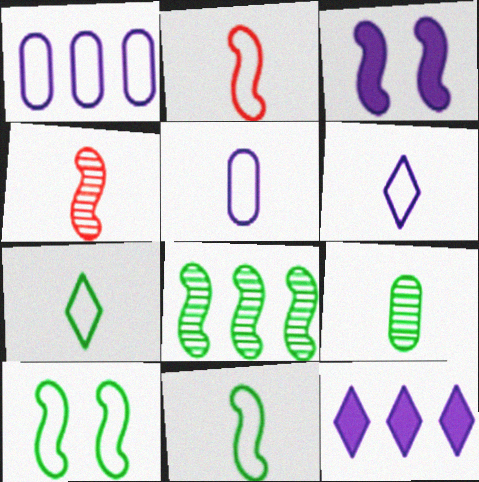[[2, 3, 8], 
[2, 5, 7]]